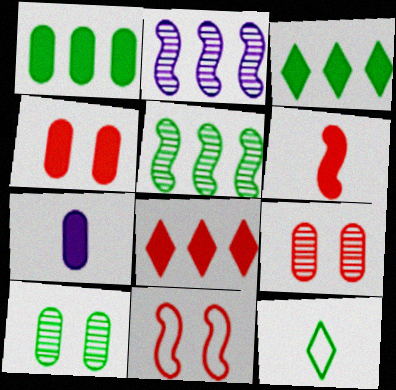[[1, 4, 7], 
[2, 4, 12], 
[4, 6, 8]]